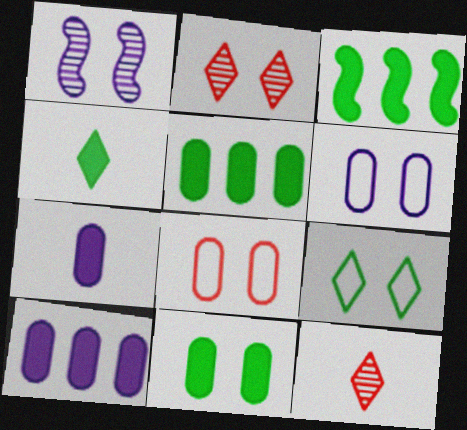[[3, 4, 11], 
[3, 6, 12]]